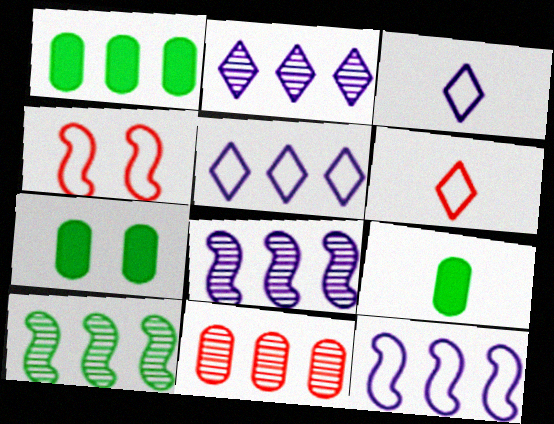[[1, 7, 9], 
[2, 4, 9], 
[2, 10, 11], 
[6, 7, 8]]